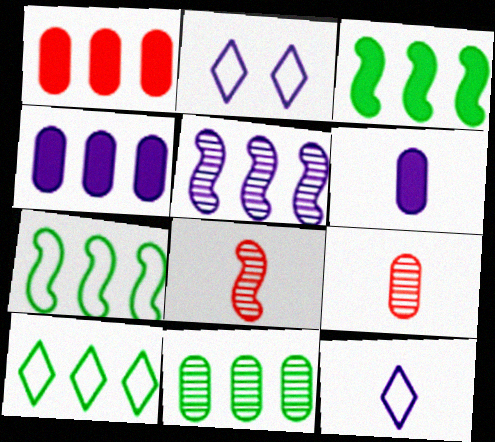[[1, 5, 10], 
[2, 3, 9], 
[2, 5, 6], 
[3, 10, 11]]